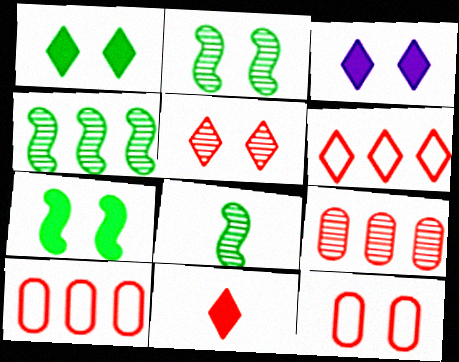[[2, 3, 12], 
[2, 4, 8], 
[3, 8, 10], 
[5, 6, 11]]